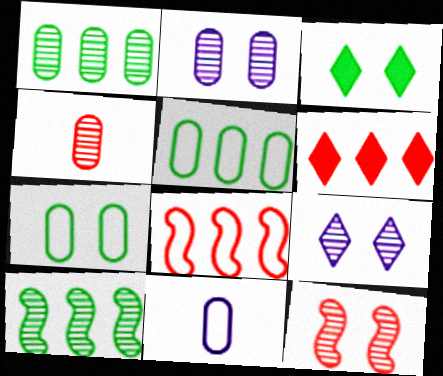[[1, 2, 4], 
[4, 9, 10]]